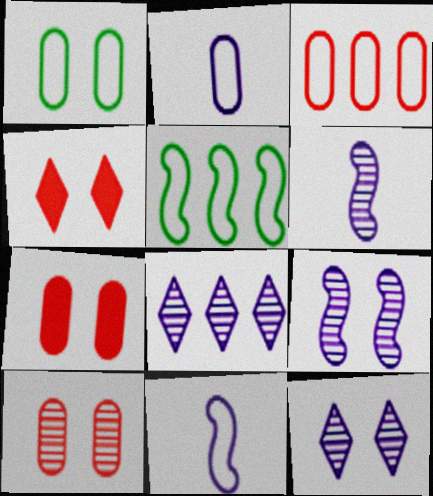[[1, 2, 3], 
[1, 4, 9]]